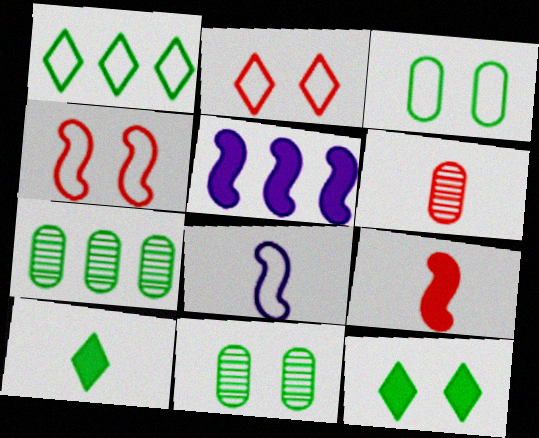[[6, 8, 10]]